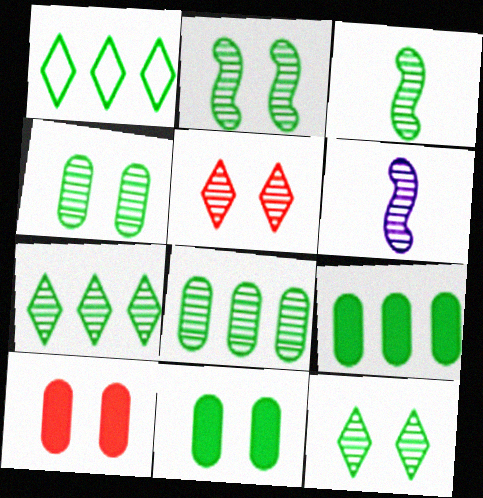[[1, 3, 11], 
[1, 6, 10], 
[2, 4, 12], 
[3, 4, 7], 
[3, 8, 12], 
[5, 6, 8]]